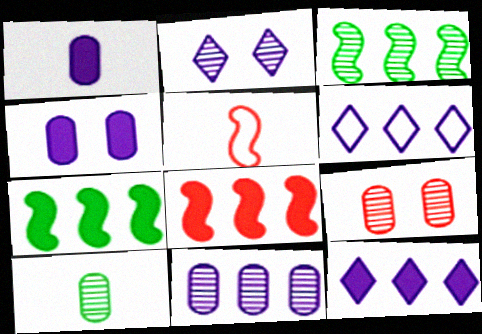[[9, 10, 11]]